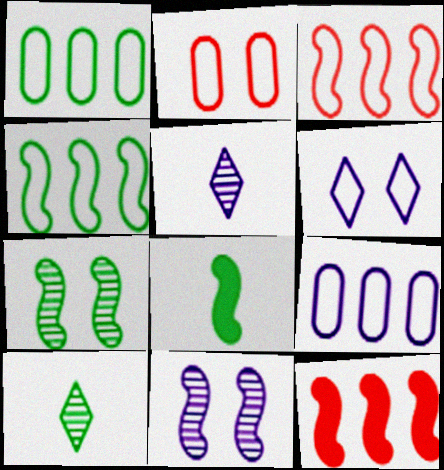[[3, 8, 11], 
[4, 7, 8]]